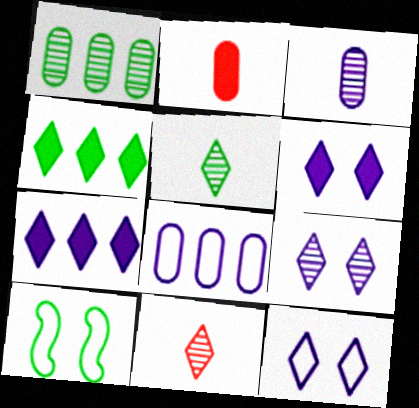[[4, 11, 12], 
[6, 9, 12]]